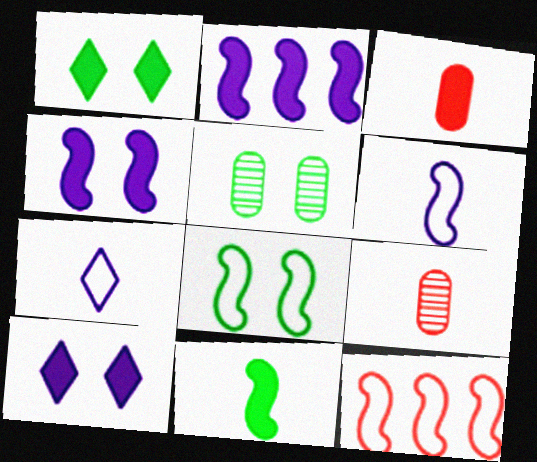[[1, 2, 3], 
[1, 5, 8], 
[6, 8, 12], 
[7, 9, 11]]